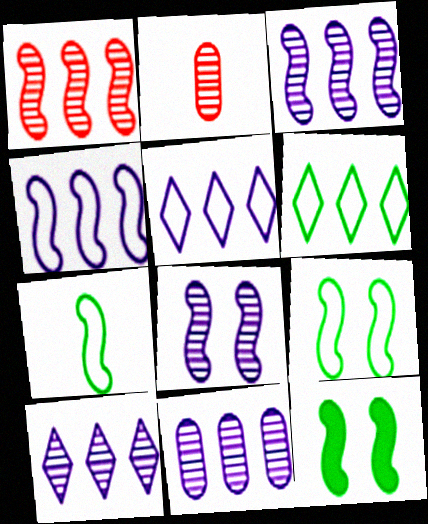[[2, 5, 12], 
[3, 10, 11]]